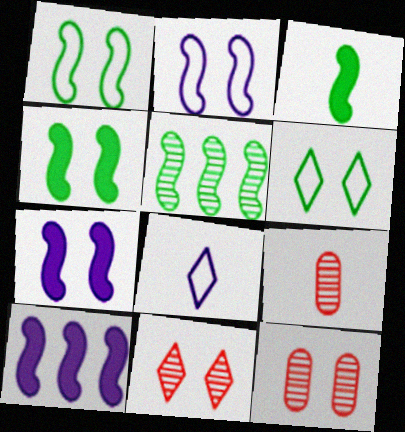[[1, 3, 5], 
[3, 8, 9], 
[6, 7, 12], 
[6, 9, 10]]